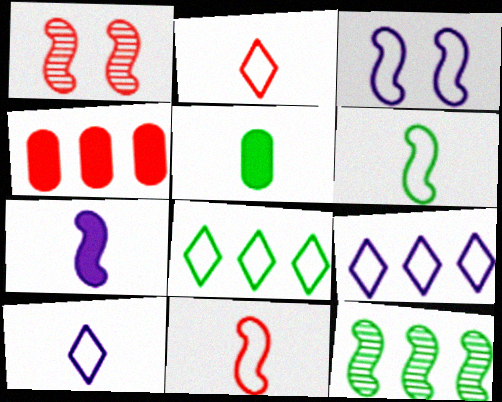[[1, 2, 4], 
[1, 5, 9], 
[4, 9, 12]]